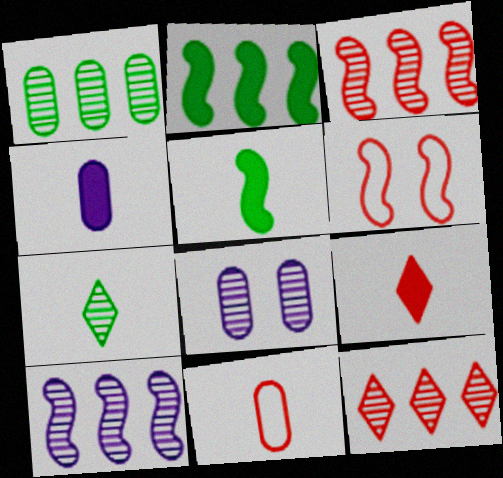[[1, 10, 12], 
[3, 7, 8], 
[4, 5, 9], 
[5, 6, 10]]